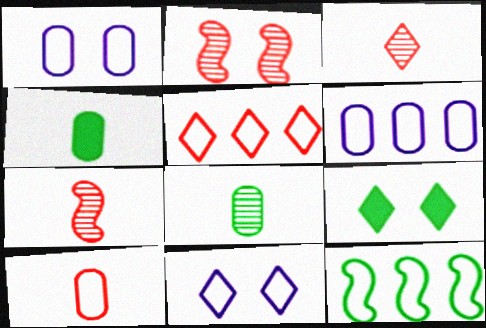[[1, 2, 9], 
[5, 6, 12], 
[6, 7, 9], 
[8, 9, 12], 
[10, 11, 12]]